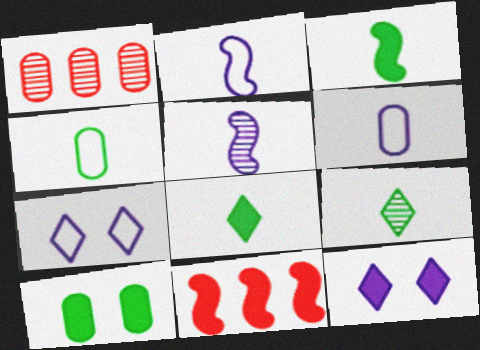[[1, 3, 7], 
[1, 6, 10], 
[3, 4, 9]]